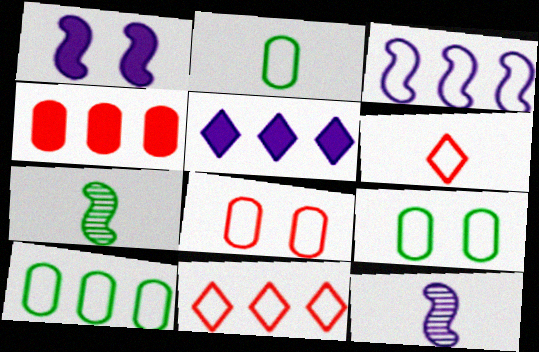[[1, 3, 12], 
[2, 9, 10], 
[3, 6, 9], 
[3, 10, 11], 
[5, 7, 8]]